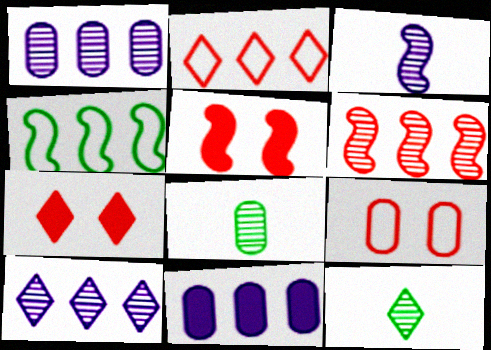[[3, 4, 5], 
[8, 9, 11]]